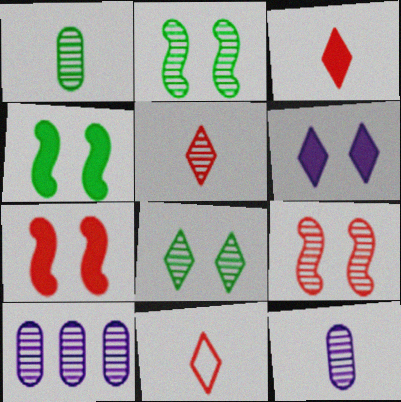[[2, 5, 10], 
[3, 5, 11], 
[4, 10, 11]]